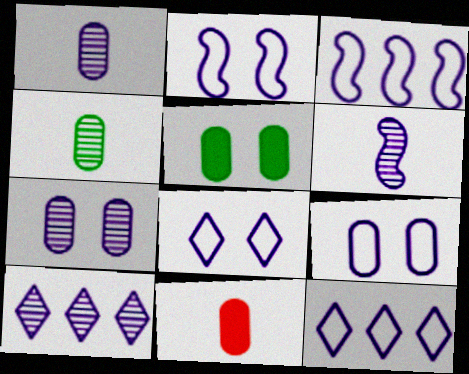[[2, 8, 9], 
[6, 7, 10]]